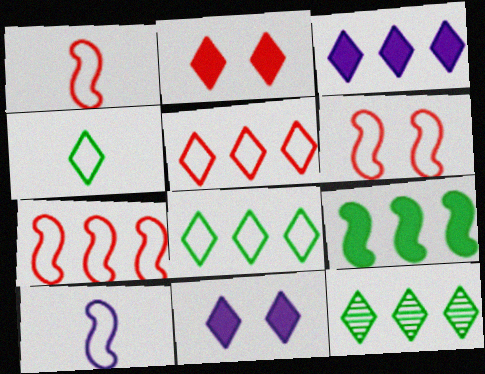[[1, 6, 7], 
[3, 5, 12]]